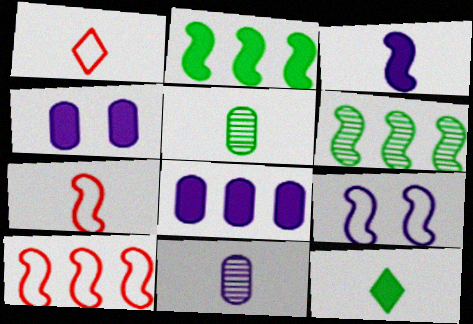[[1, 3, 5], 
[1, 4, 6], 
[7, 11, 12]]